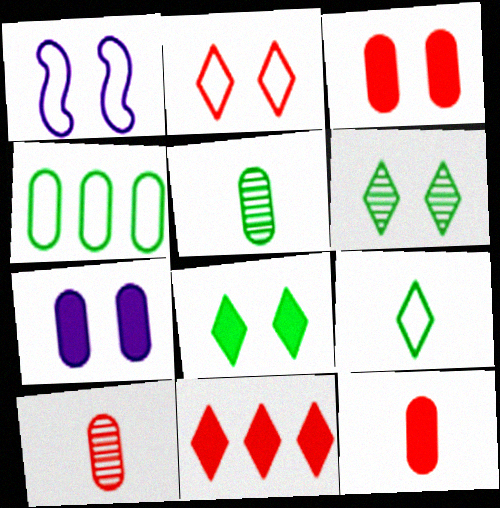[[1, 3, 6], 
[1, 5, 11], 
[4, 7, 10]]